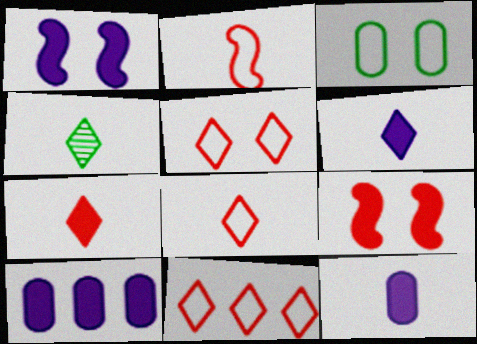[[1, 6, 10], 
[2, 4, 12], 
[4, 6, 8], 
[5, 8, 11]]